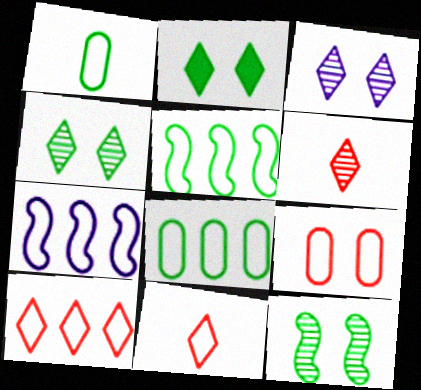[[7, 8, 10]]